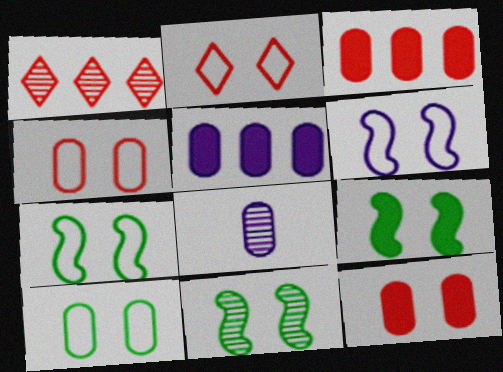[[1, 8, 11], 
[2, 6, 10], 
[3, 8, 10], 
[7, 9, 11]]